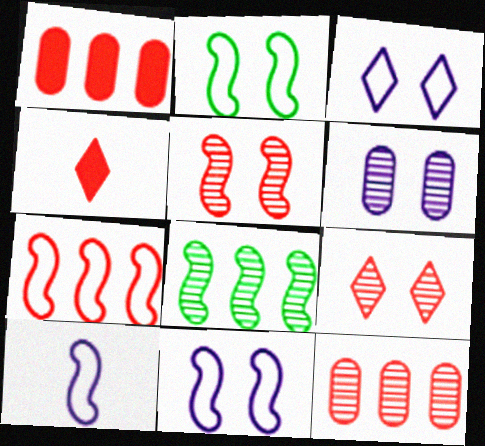[[2, 7, 10]]